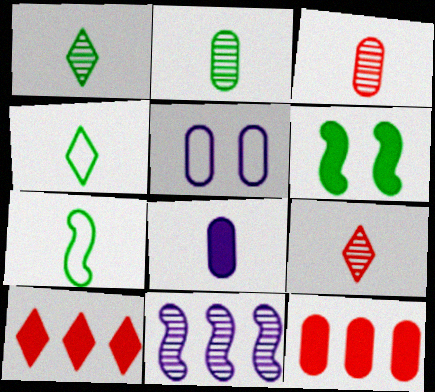[[2, 5, 12], 
[6, 8, 10], 
[7, 8, 9]]